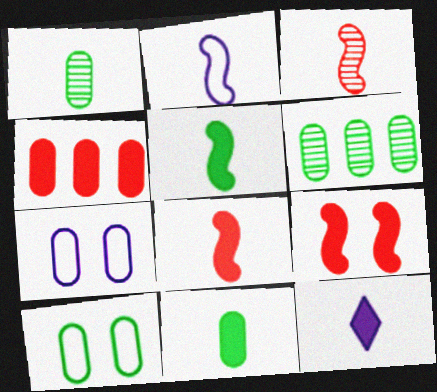[[1, 4, 7], 
[2, 3, 5], 
[6, 10, 11], 
[8, 11, 12]]